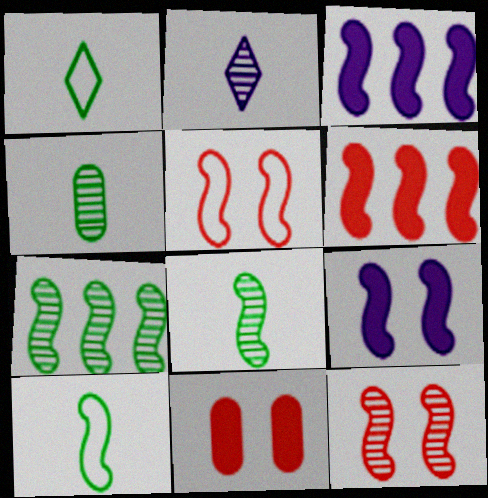[[3, 5, 8], 
[3, 10, 12]]